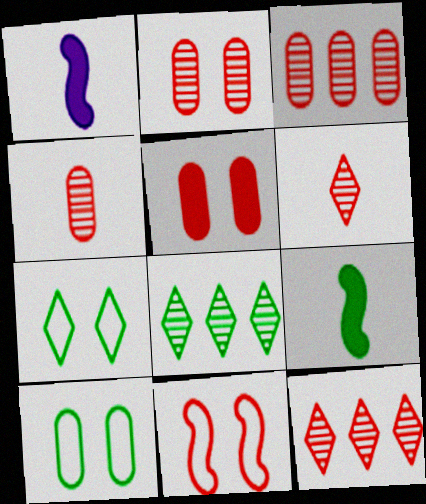[[1, 3, 7], 
[1, 10, 12], 
[2, 3, 4], 
[8, 9, 10]]